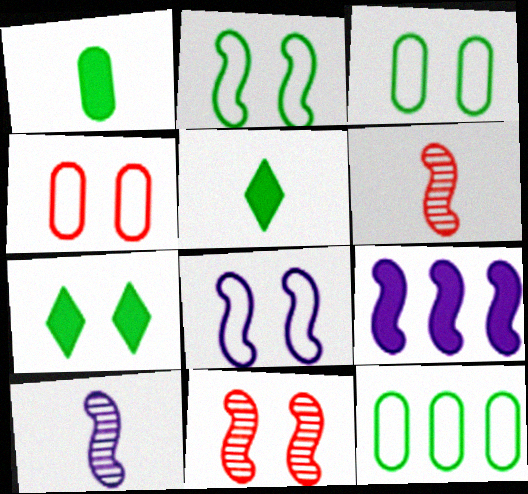[[2, 6, 9], 
[8, 9, 10]]